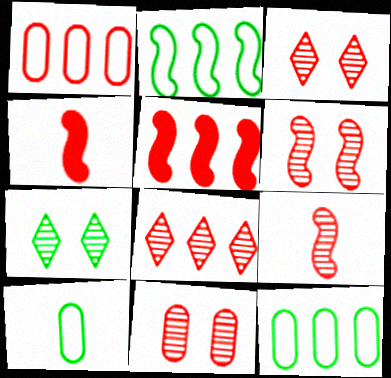[[1, 3, 4], 
[1, 5, 8], 
[3, 6, 11], 
[8, 9, 11]]